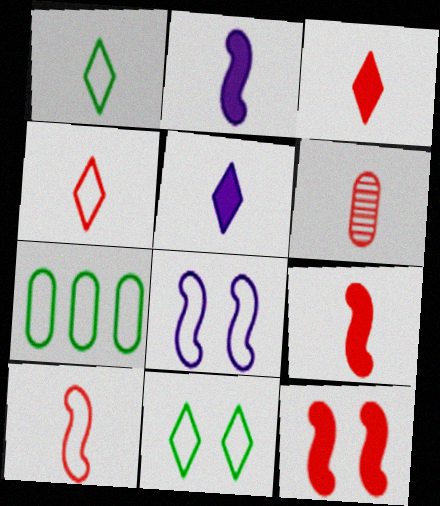[[1, 2, 6], 
[3, 6, 10], 
[4, 6, 9], 
[4, 7, 8]]